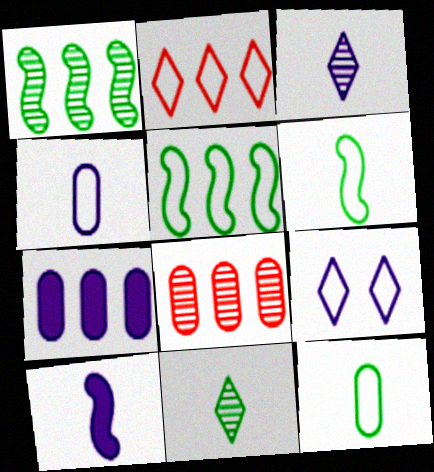[[1, 2, 7], 
[3, 4, 10]]